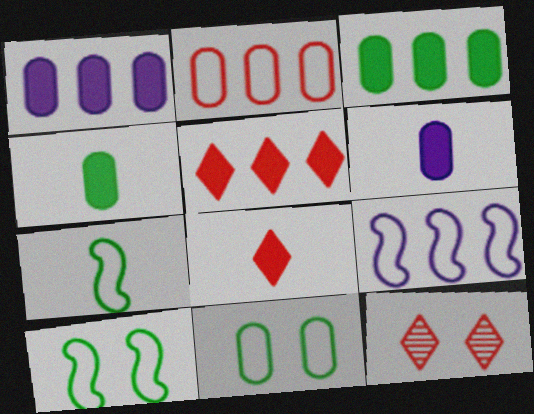[[1, 7, 12], 
[4, 9, 12]]